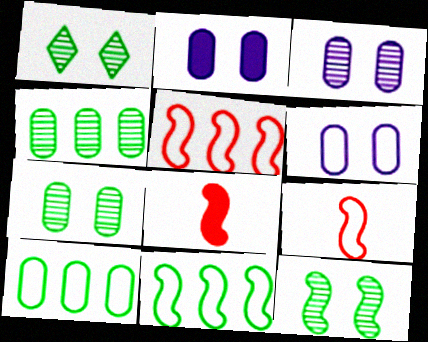[[1, 7, 12], 
[2, 3, 6]]